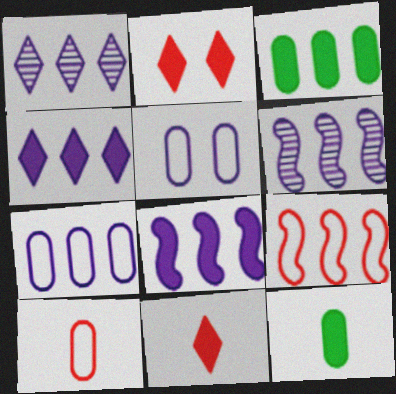[[1, 3, 9], 
[1, 7, 8], 
[2, 8, 12], 
[4, 6, 7]]